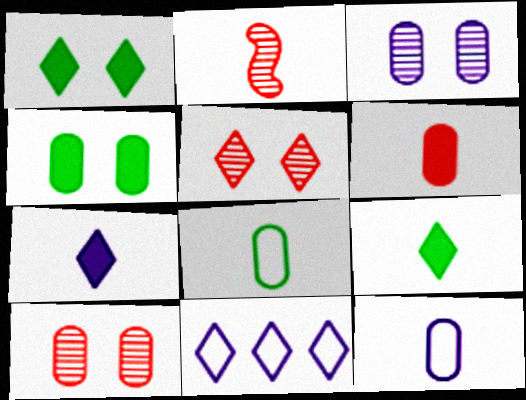[[2, 4, 11], 
[2, 7, 8], 
[2, 9, 12], 
[5, 9, 11]]